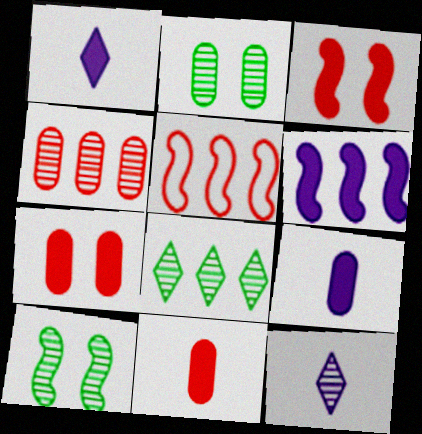[[1, 2, 5], 
[4, 10, 12]]